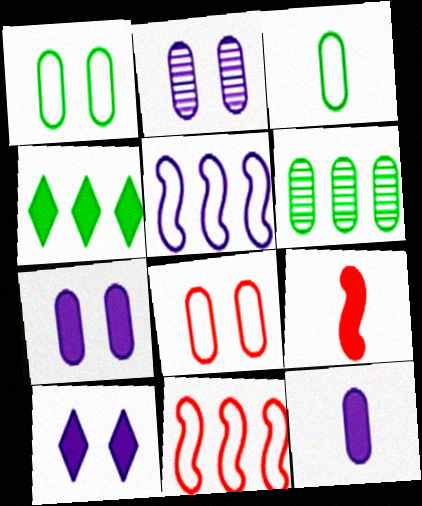[[4, 7, 9], 
[6, 8, 12]]